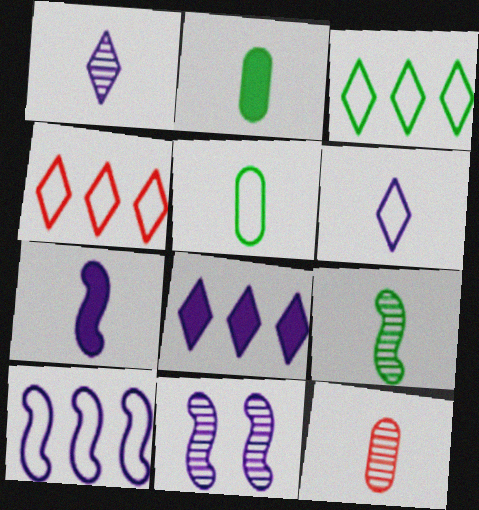[[1, 9, 12], 
[2, 4, 11], 
[7, 10, 11]]